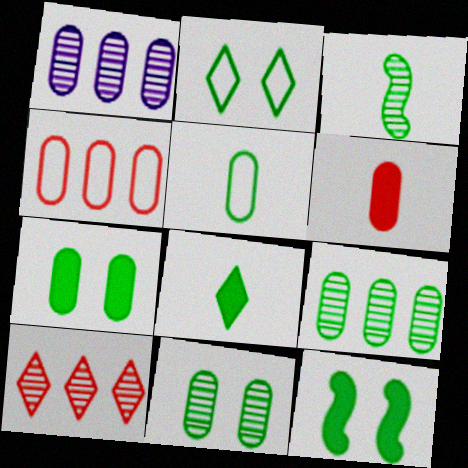[[2, 11, 12], 
[3, 5, 8], 
[5, 7, 9]]